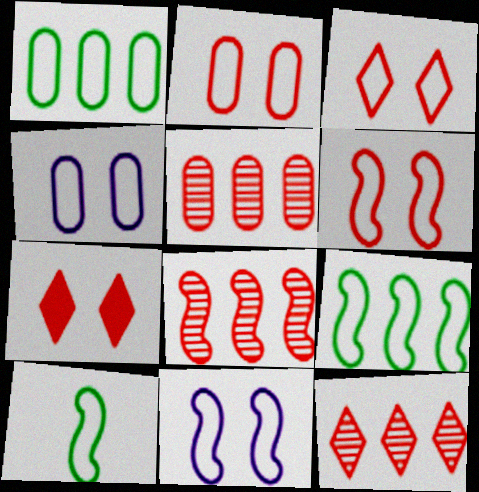[[2, 3, 6], 
[5, 8, 12]]